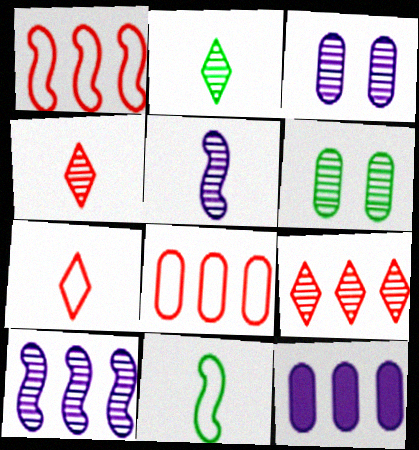[[4, 6, 10], 
[5, 6, 9]]